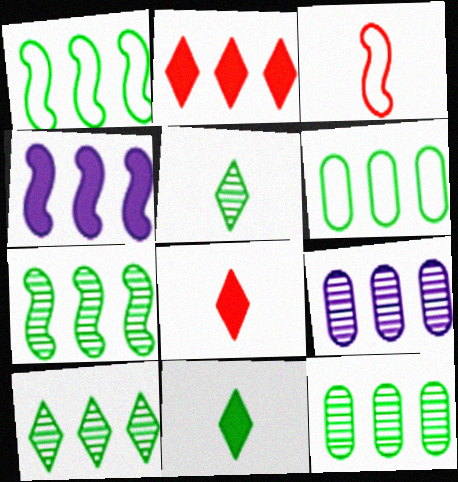[[1, 2, 9], 
[7, 10, 12]]